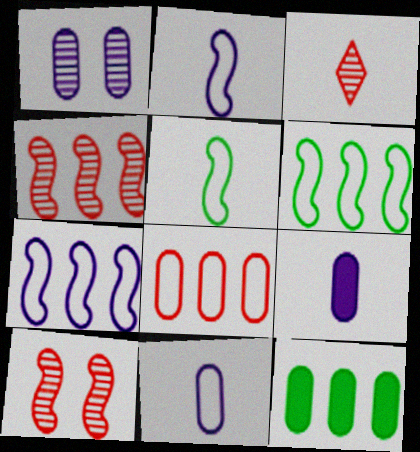[[3, 5, 9]]